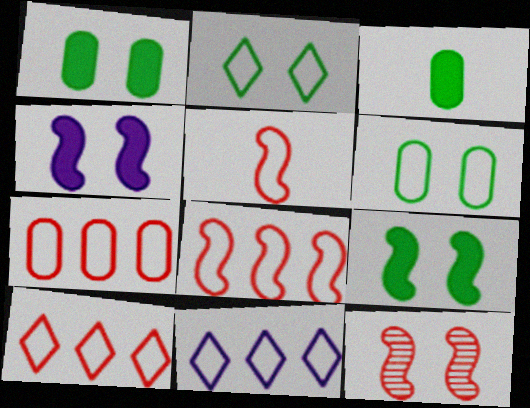[[3, 11, 12], 
[5, 6, 11], 
[7, 8, 10]]